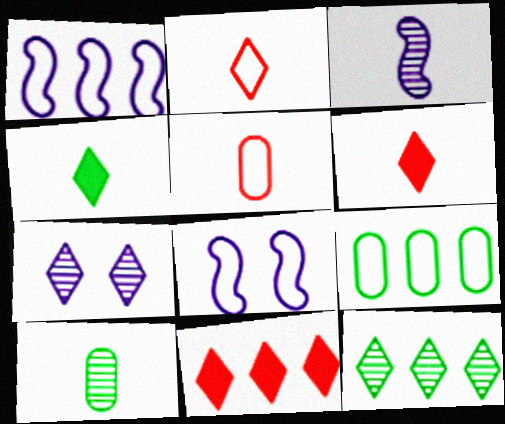[[2, 8, 9], 
[3, 4, 5], 
[8, 10, 11]]